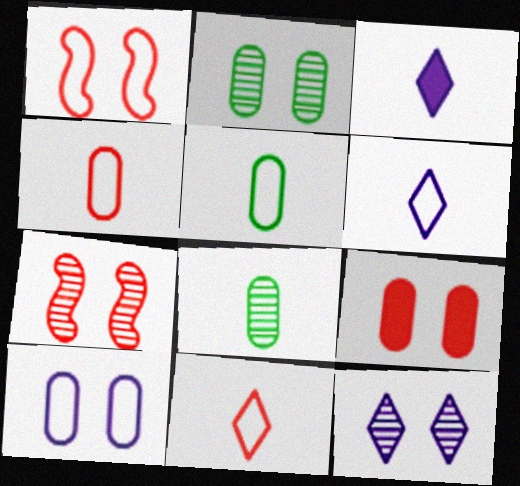[[2, 7, 12], 
[2, 9, 10]]